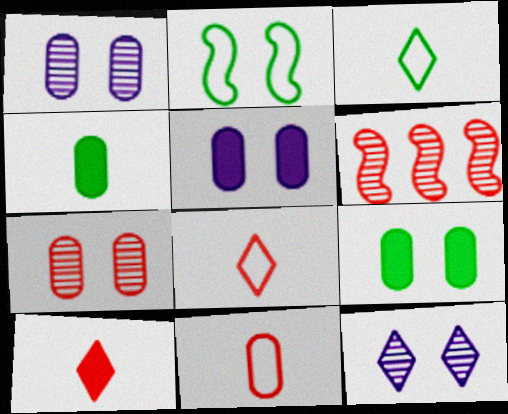[[3, 5, 6]]